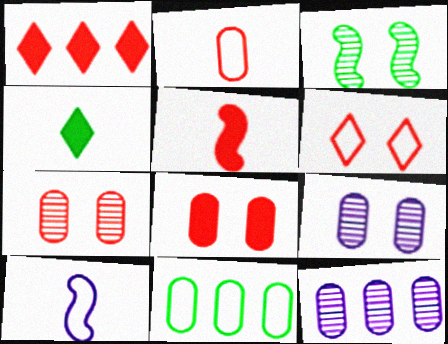[[1, 5, 8], 
[3, 4, 11], 
[6, 10, 11]]